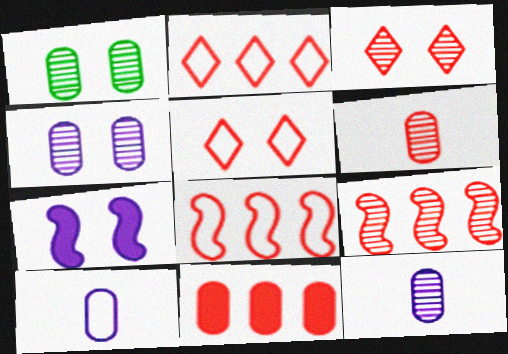[[1, 5, 7], 
[1, 10, 11], 
[2, 9, 11], 
[3, 6, 9]]